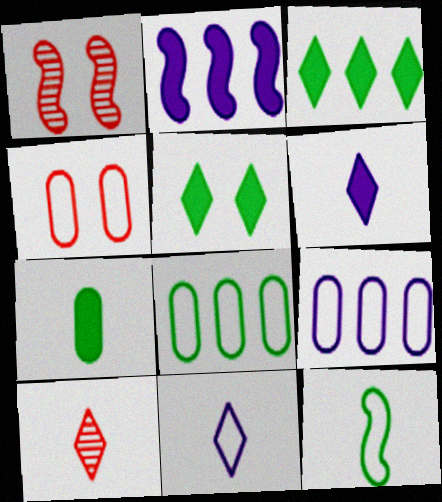[[1, 2, 12], 
[1, 6, 8]]